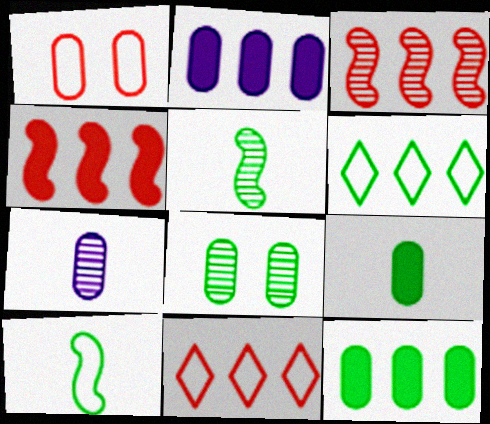[[1, 7, 12], 
[2, 3, 6]]